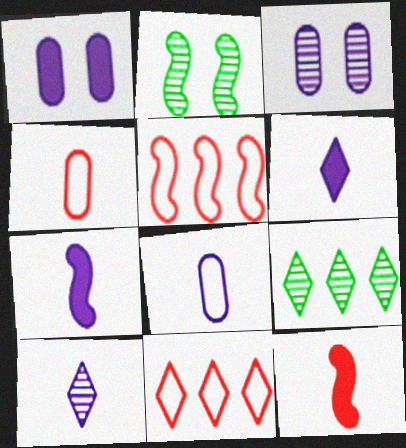[[2, 5, 7], 
[7, 8, 10]]